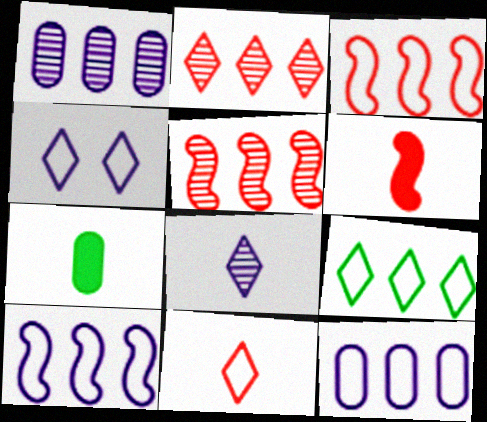[[3, 9, 12], 
[4, 5, 7], 
[4, 9, 11]]